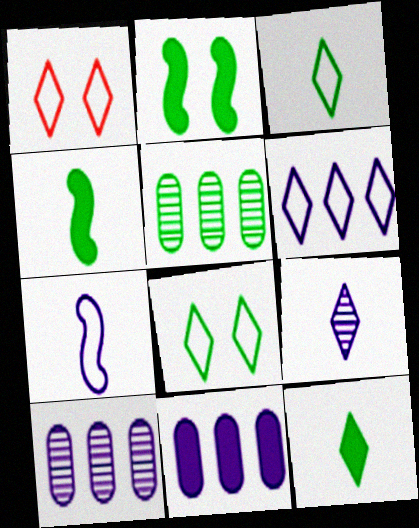[[1, 3, 6], 
[1, 4, 10], 
[2, 3, 5], 
[4, 5, 8]]